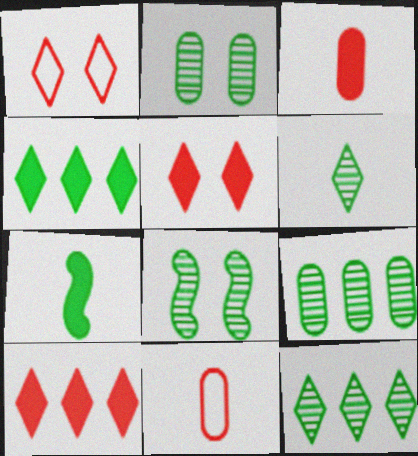[[6, 8, 9]]